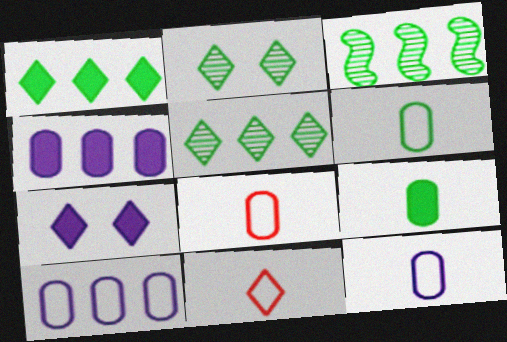[[3, 7, 8], 
[5, 7, 11], 
[6, 8, 12]]